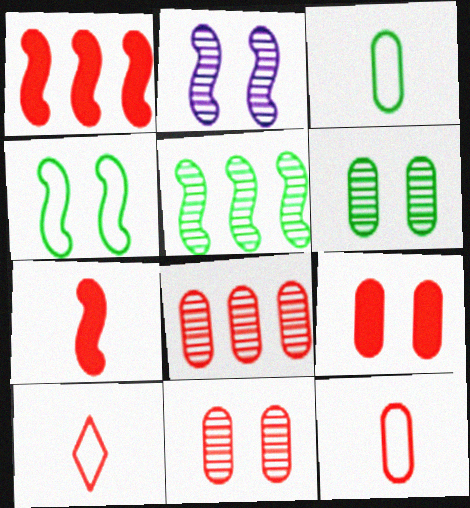[[1, 10, 11], 
[8, 9, 12]]